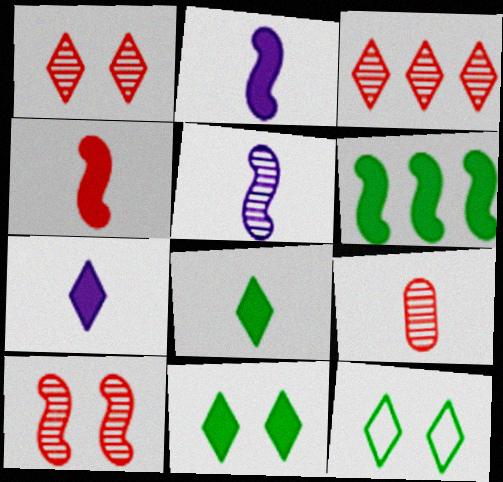[[3, 7, 12], 
[3, 9, 10]]